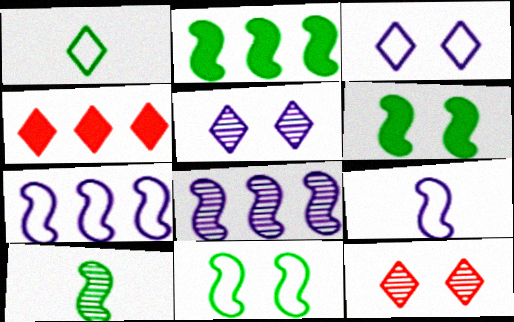[[1, 4, 5], 
[2, 10, 11]]